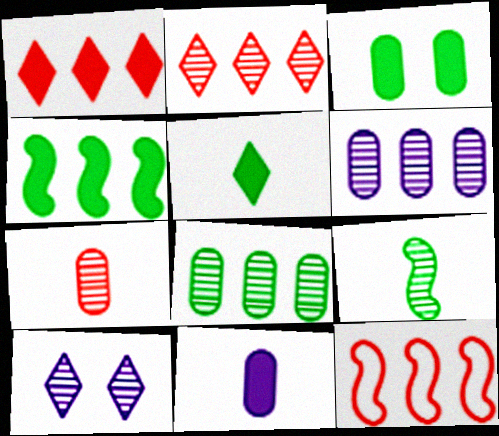[[3, 4, 5]]